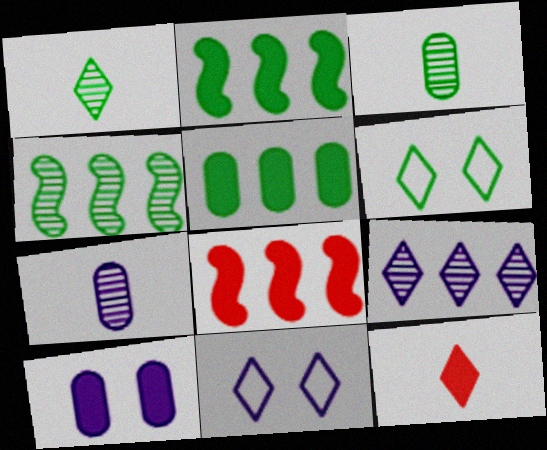[[2, 3, 6], 
[2, 10, 12], 
[3, 8, 11], 
[6, 7, 8], 
[6, 9, 12]]